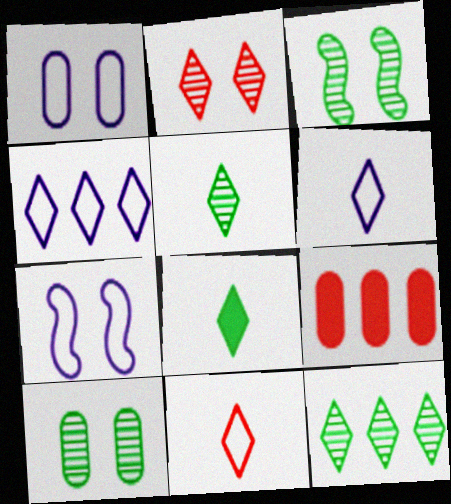[[2, 4, 8], 
[3, 6, 9], 
[5, 7, 9]]